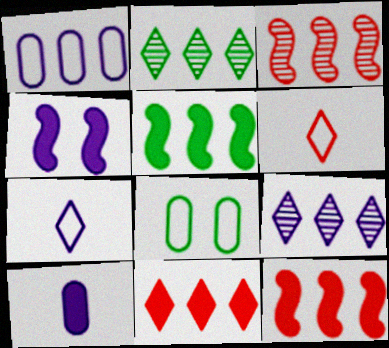[[1, 2, 12]]